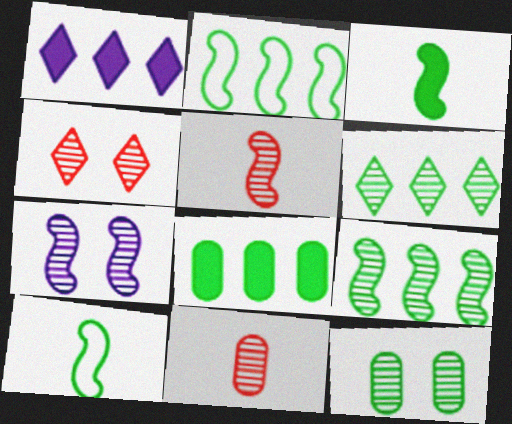[[2, 6, 8], 
[4, 7, 12], 
[5, 7, 9], 
[6, 7, 11]]